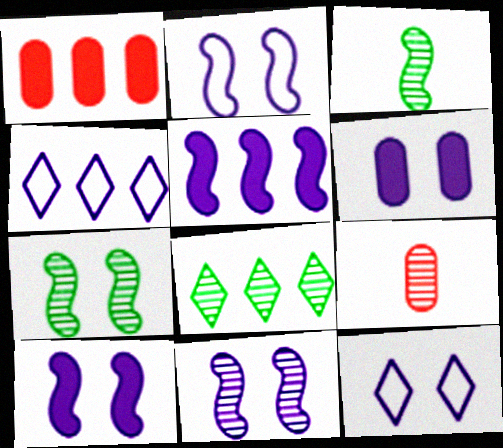[[1, 3, 12], 
[2, 10, 11], 
[6, 11, 12], 
[8, 9, 11]]